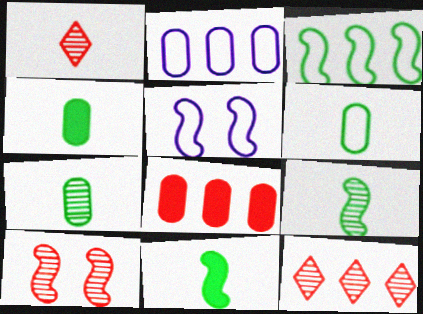[[4, 5, 12], 
[4, 6, 7]]